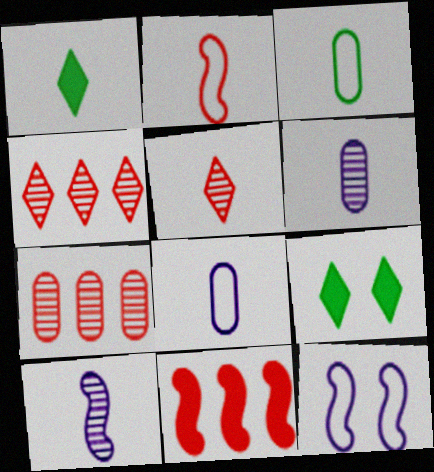[[1, 2, 6], 
[1, 7, 12]]